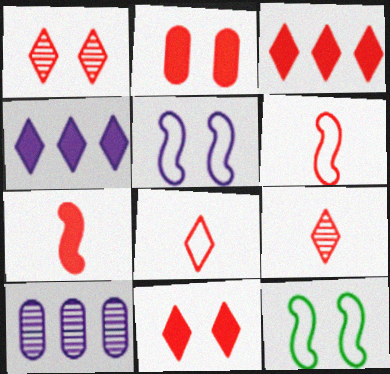[[1, 3, 8], 
[2, 3, 7]]